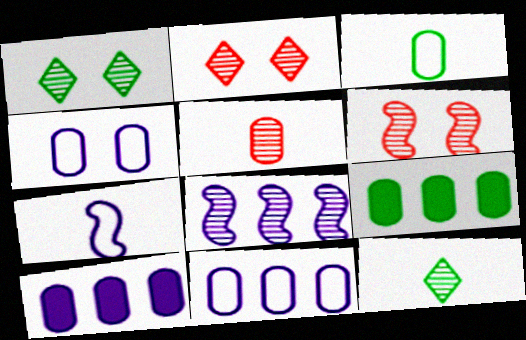[[1, 5, 8], 
[2, 7, 9], 
[4, 5, 9]]